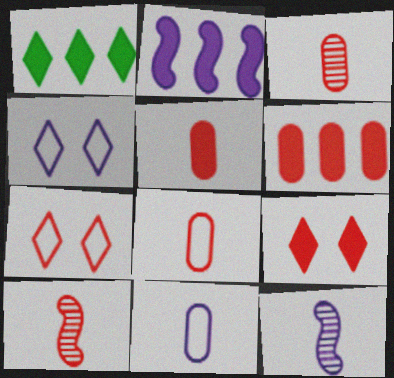[[1, 2, 6], 
[3, 5, 8], 
[6, 7, 10]]